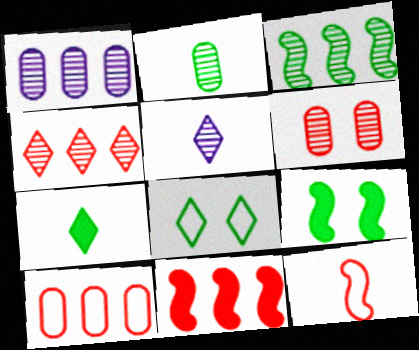[[1, 2, 6], 
[1, 3, 4], 
[3, 5, 6], 
[4, 10, 11], 
[5, 9, 10]]